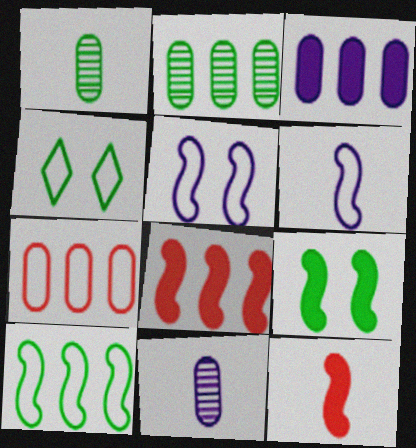[[2, 3, 7], 
[4, 6, 7], 
[4, 8, 11]]